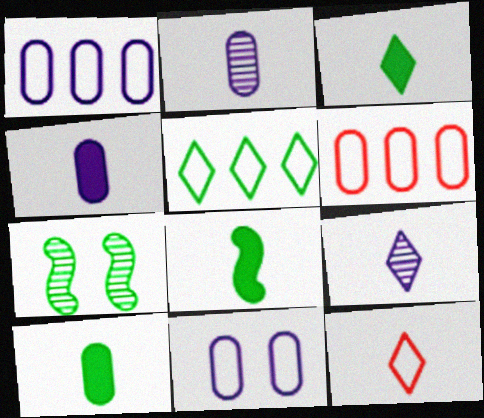[[2, 8, 12], 
[3, 8, 10], 
[3, 9, 12], 
[5, 7, 10]]